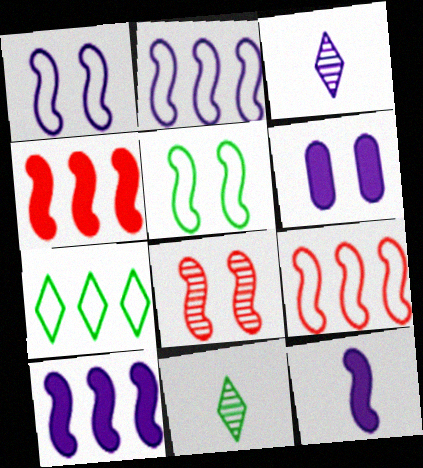[[2, 3, 6], 
[6, 9, 11]]